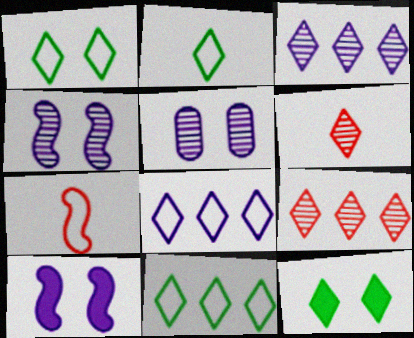[[1, 2, 11], 
[6, 8, 12]]